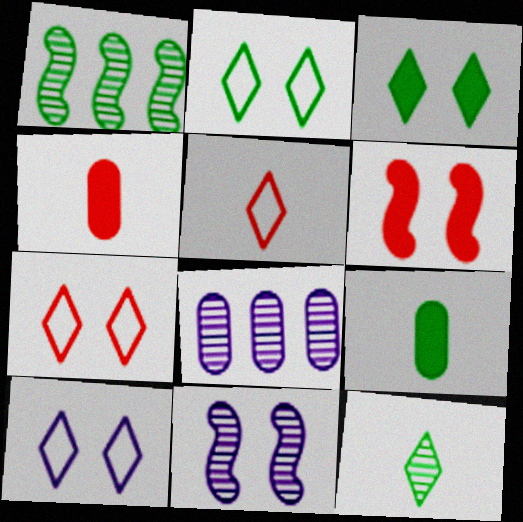[[1, 2, 9], 
[1, 4, 10], 
[2, 7, 10]]